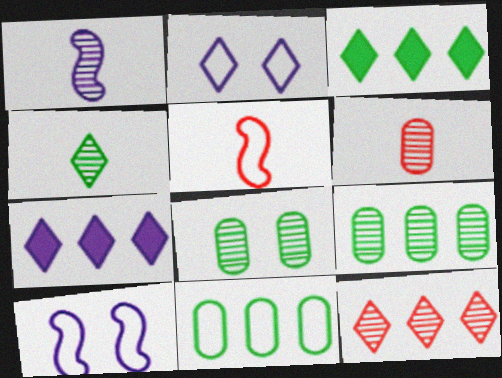[[1, 4, 6], 
[1, 8, 12], 
[2, 5, 11], 
[3, 6, 10], 
[5, 7, 8]]